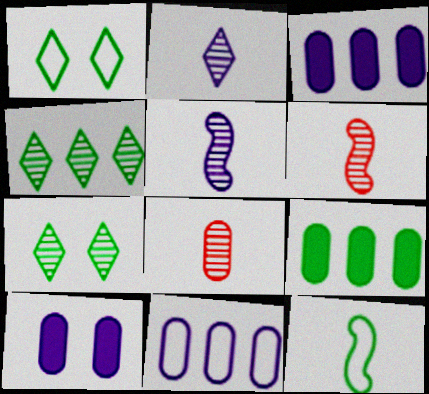[[1, 3, 6], 
[7, 9, 12]]